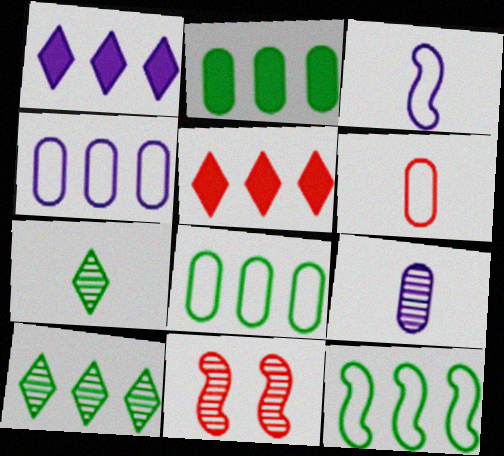[[2, 10, 12], 
[5, 6, 11], 
[9, 10, 11]]